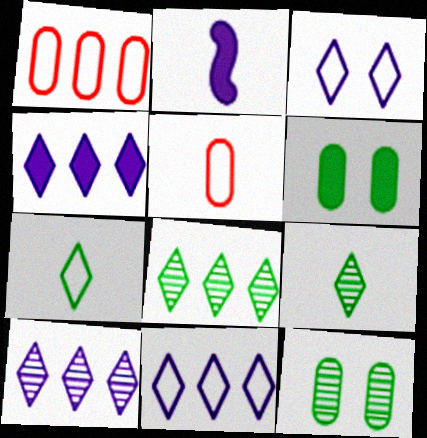[[2, 5, 9], 
[4, 10, 11]]